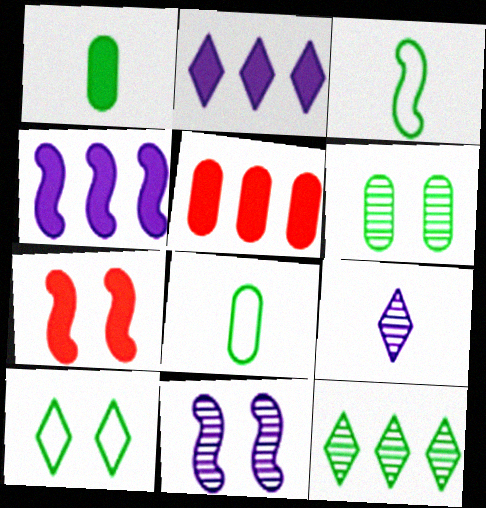[[1, 2, 7]]